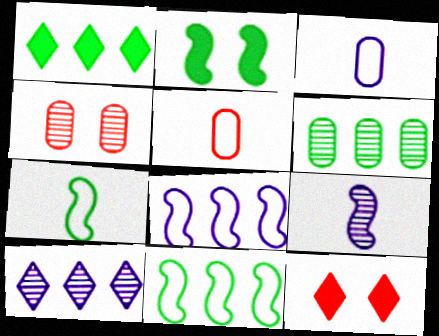[[1, 6, 11], 
[2, 5, 10]]